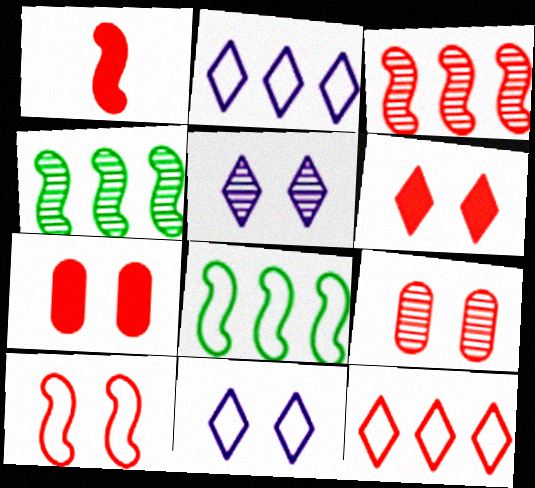[[1, 3, 10], 
[1, 9, 12], 
[6, 9, 10]]